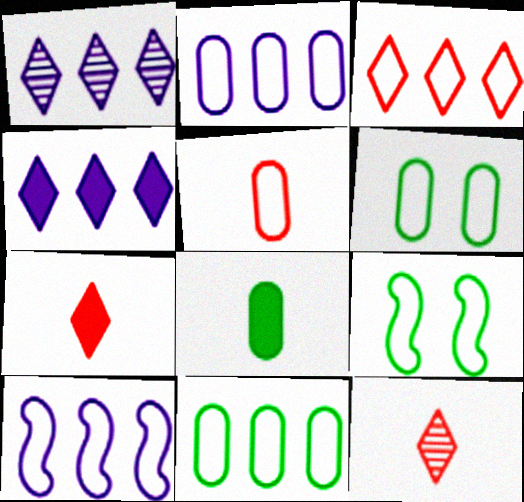[[2, 5, 6], 
[3, 10, 11]]